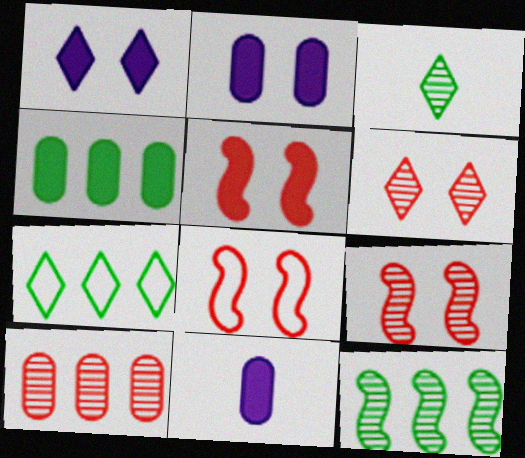[[4, 7, 12], 
[5, 8, 9], 
[7, 9, 11]]